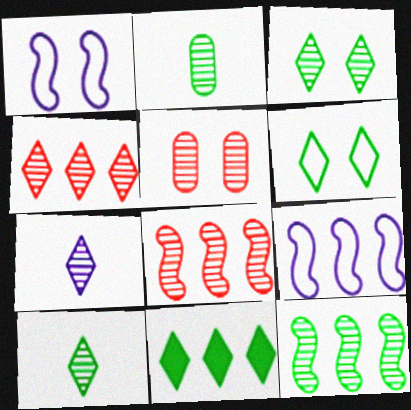[[2, 3, 12], 
[3, 4, 7], 
[5, 7, 12], 
[6, 10, 11]]